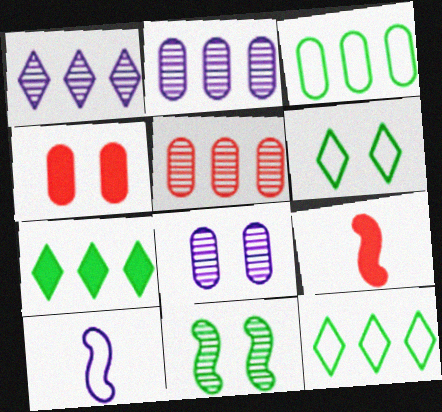[[2, 6, 9], 
[8, 9, 12]]